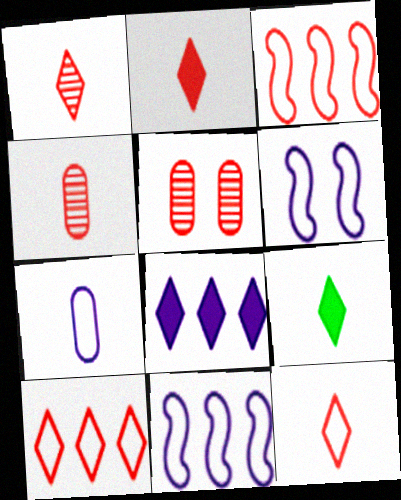[[1, 2, 12], 
[2, 3, 5], 
[5, 9, 11]]